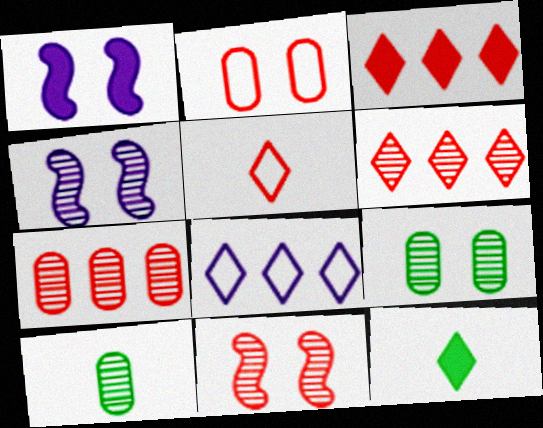[[4, 6, 10]]